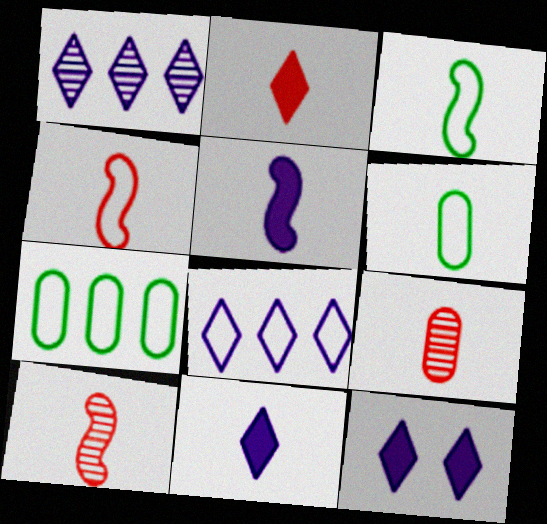[[2, 4, 9], 
[3, 5, 10], 
[3, 9, 11], 
[6, 10, 11], 
[7, 10, 12]]